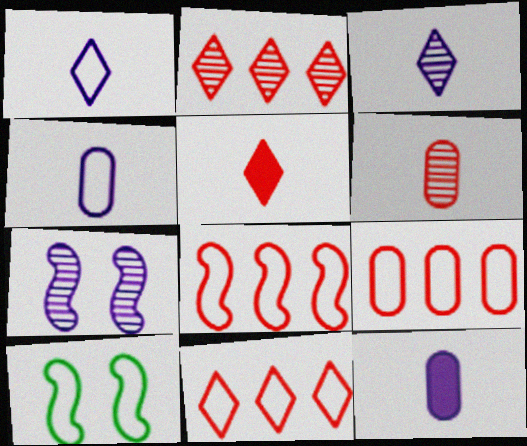[[1, 9, 10], 
[2, 10, 12], 
[4, 10, 11], 
[8, 9, 11]]